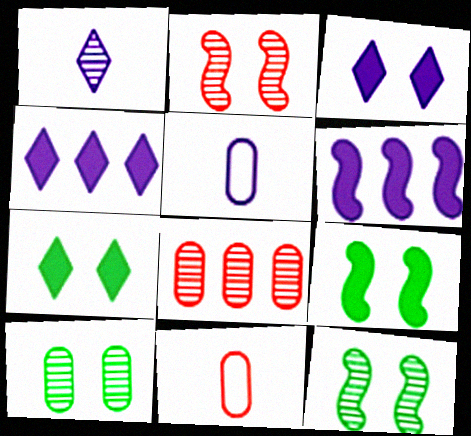[[1, 8, 12], 
[4, 11, 12]]